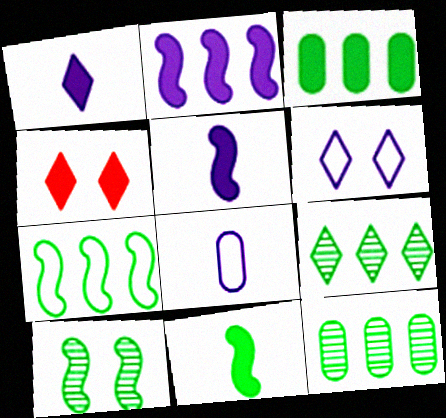[[3, 4, 5], 
[3, 7, 9], 
[7, 10, 11]]